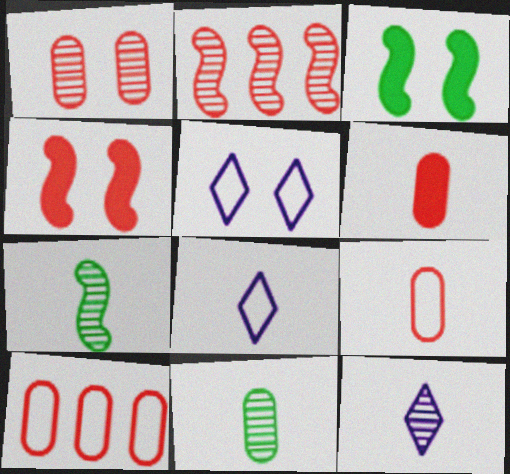[[1, 3, 5], 
[1, 6, 10], 
[3, 10, 12], 
[6, 7, 8]]